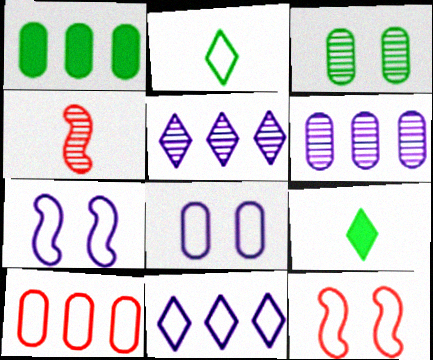[[1, 6, 10], 
[2, 7, 10], 
[3, 4, 5], 
[6, 9, 12]]